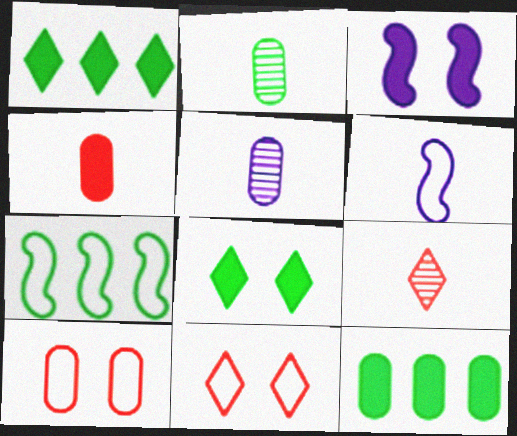[[1, 3, 4], 
[2, 7, 8], 
[5, 10, 12]]